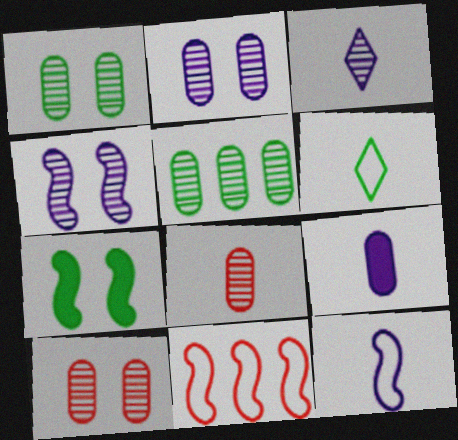[[1, 2, 10], 
[2, 5, 8], 
[3, 9, 12], 
[5, 6, 7]]